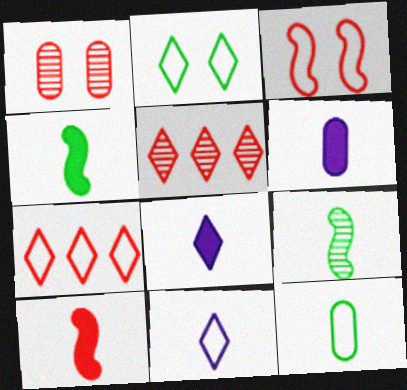[[1, 7, 10], 
[2, 5, 8], 
[2, 7, 11]]